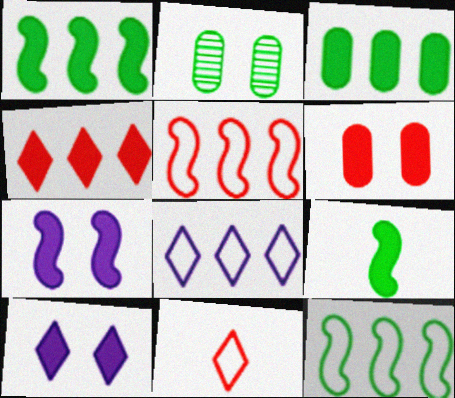[]